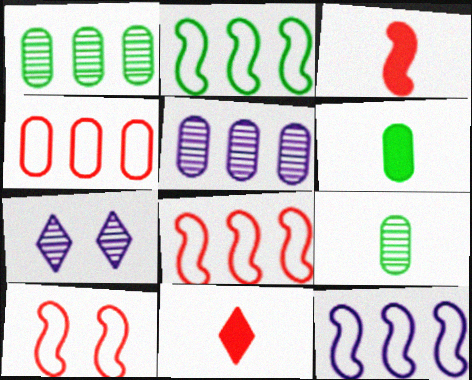[[2, 8, 12], 
[6, 7, 8]]